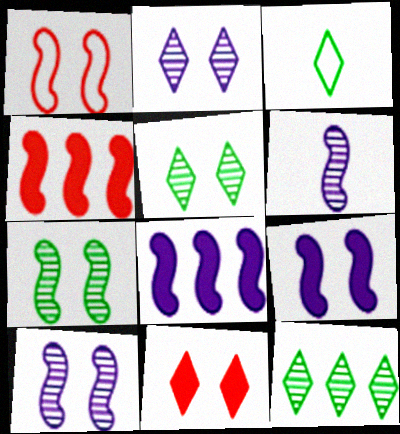[[1, 7, 9]]